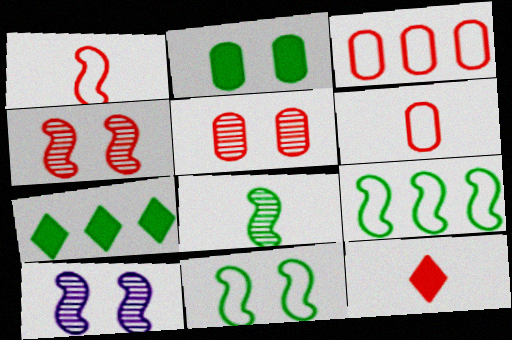[[3, 4, 12], 
[6, 7, 10]]